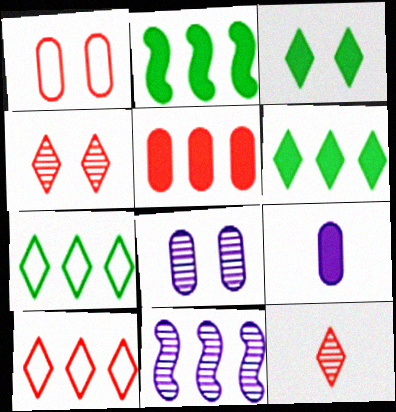[[5, 7, 11]]